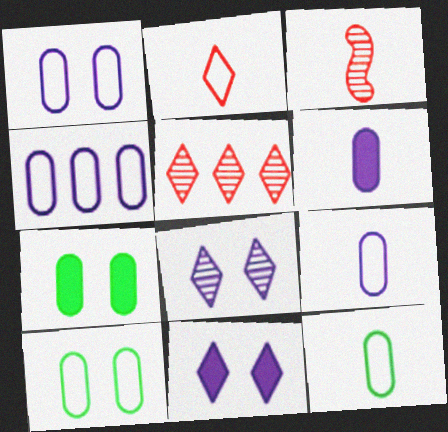[[1, 4, 9]]